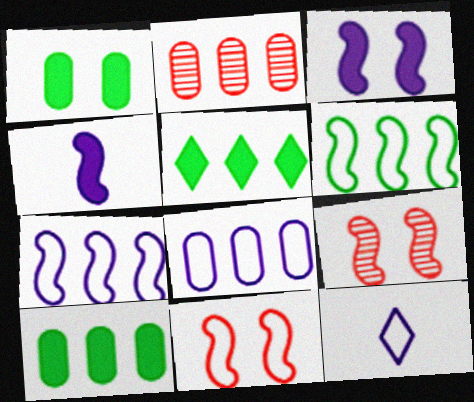[[2, 5, 7], 
[2, 8, 10], 
[4, 6, 9], 
[9, 10, 12]]